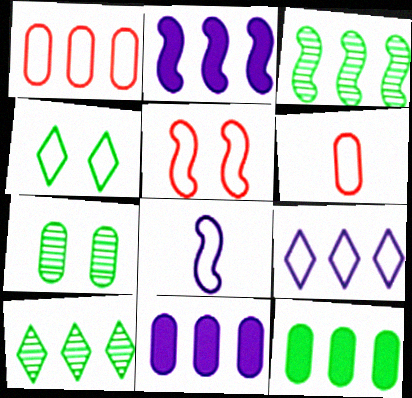[[1, 2, 10], 
[1, 4, 8], 
[6, 7, 11]]